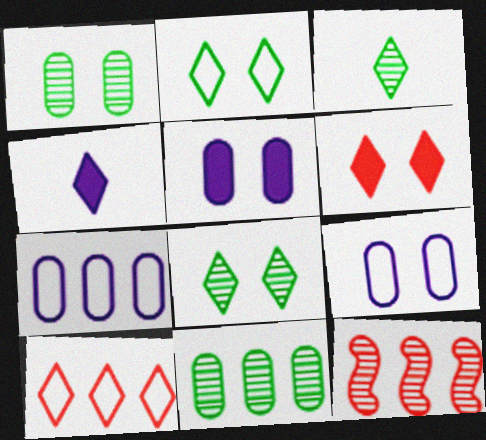[[4, 8, 10]]